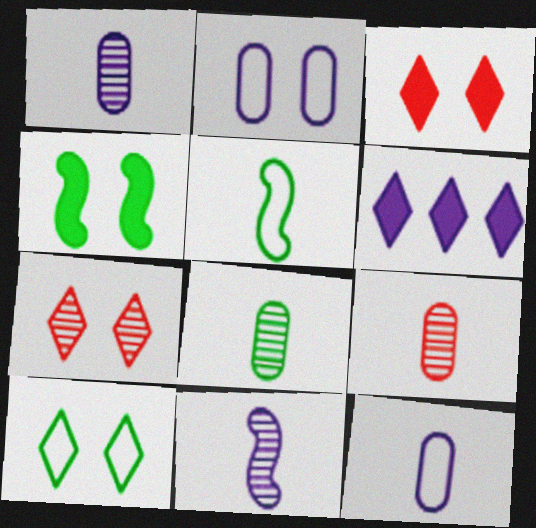[[1, 8, 9], 
[2, 4, 7], 
[2, 6, 11]]